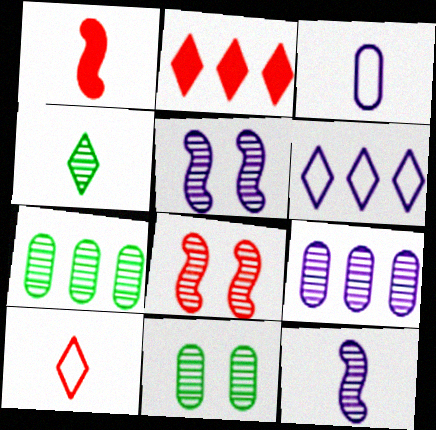[[1, 3, 4], 
[1, 6, 11], 
[4, 8, 9]]